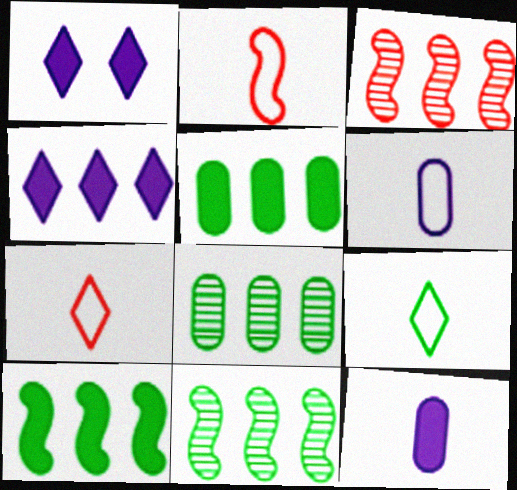[[1, 2, 8], 
[2, 6, 9]]